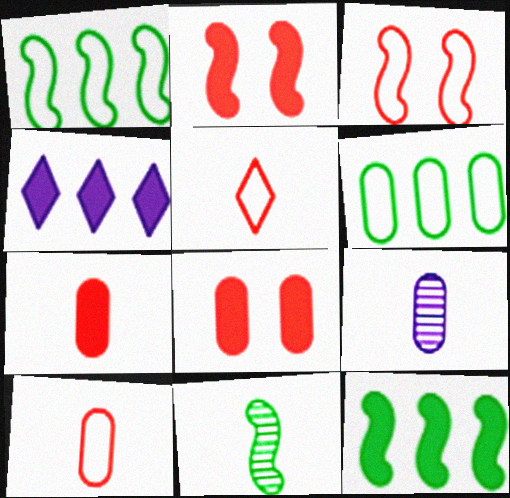[[6, 8, 9]]